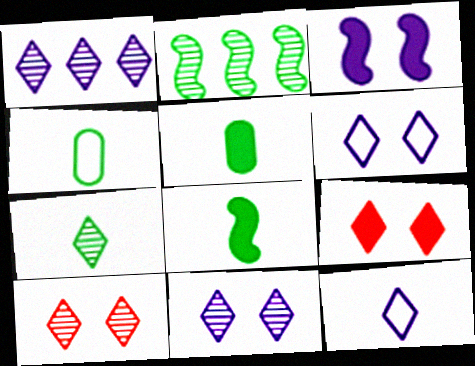[[1, 7, 10], 
[4, 7, 8]]